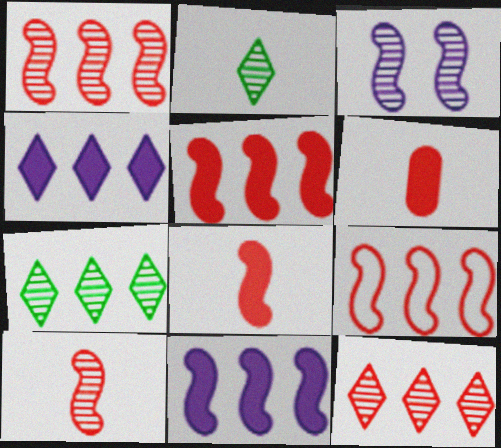[[1, 5, 9]]